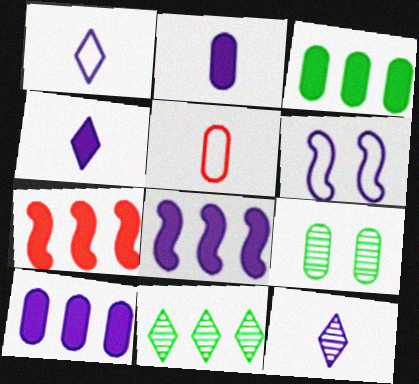[[1, 4, 12], 
[1, 7, 9], 
[5, 9, 10], 
[6, 10, 12]]